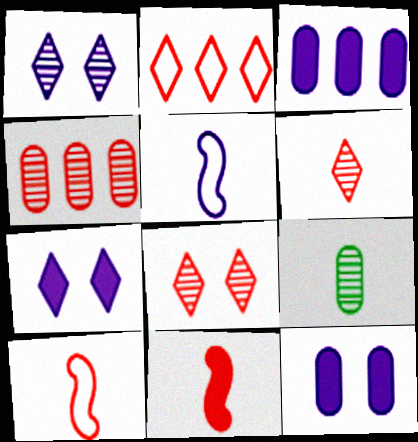[[1, 3, 5]]